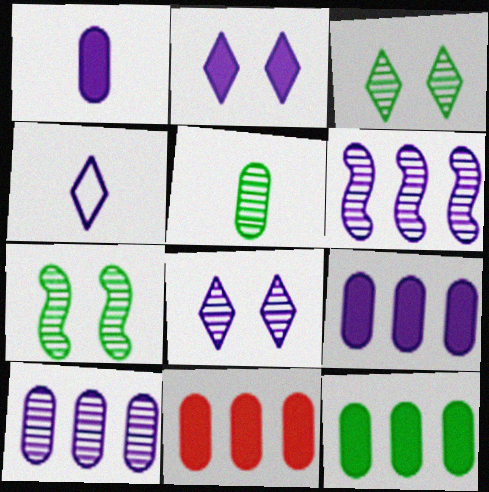[[4, 7, 11], 
[9, 11, 12]]